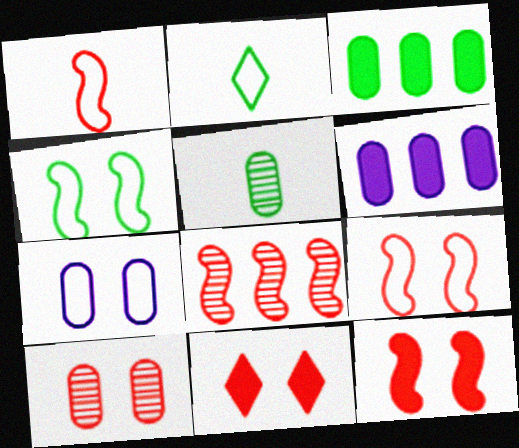[[1, 8, 12], 
[9, 10, 11]]